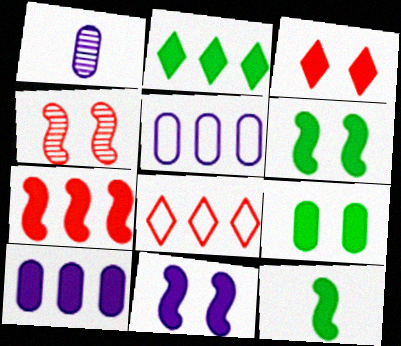[[1, 6, 8], 
[2, 7, 10], 
[2, 9, 12], 
[3, 9, 11], 
[3, 10, 12], 
[7, 11, 12]]